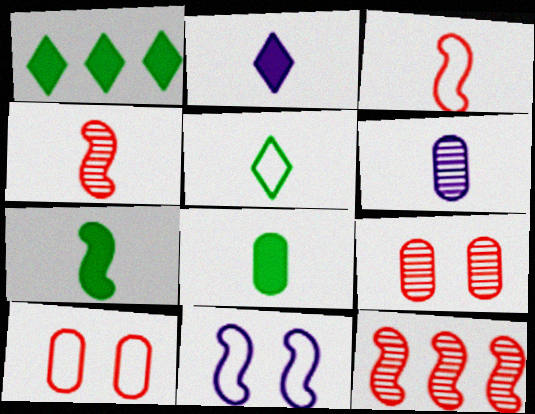[[7, 11, 12]]